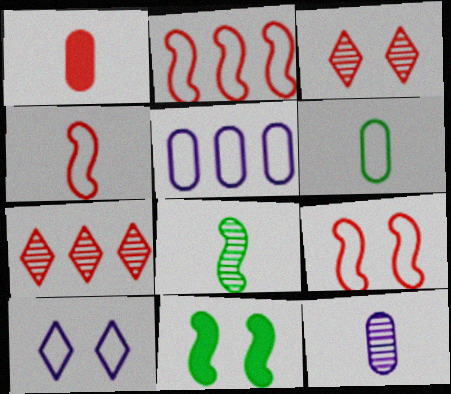[[1, 2, 3], 
[1, 6, 12], 
[1, 7, 9], 
[2, 4, 9], 
[2, 6, 10]]